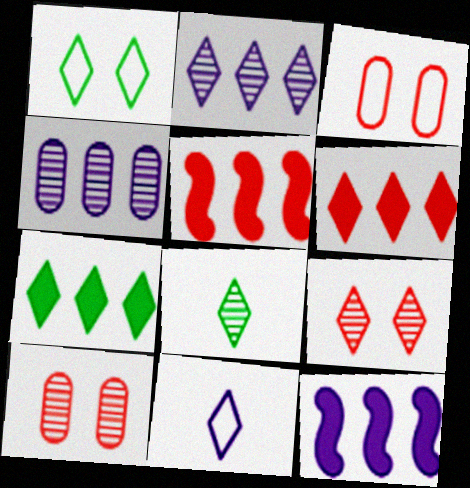[[1, 7, 8], 
[2, 8, 9], 
[3, 8, 12], 
[7, 9, 11]]